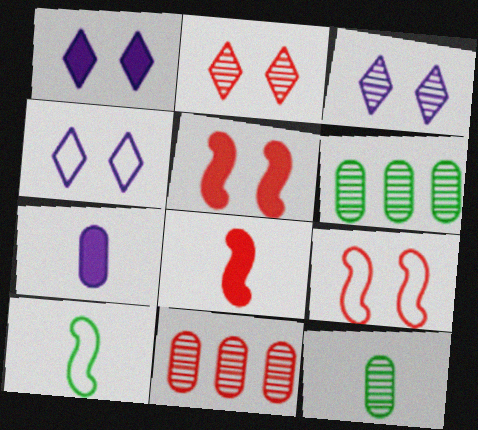[[1, 3, 4], 
[1, 10, 11], 
[4, 6, 8]]